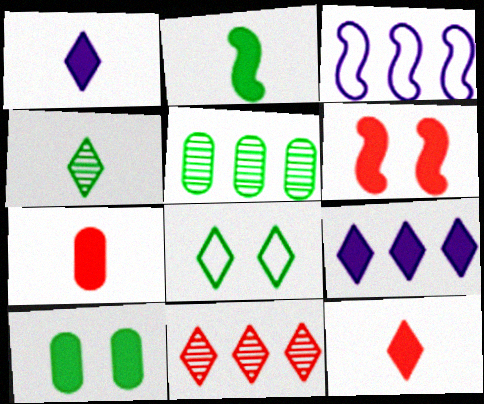[[1, 2, 7], 
[1, 8, 11], 
[2, 5, 8]]